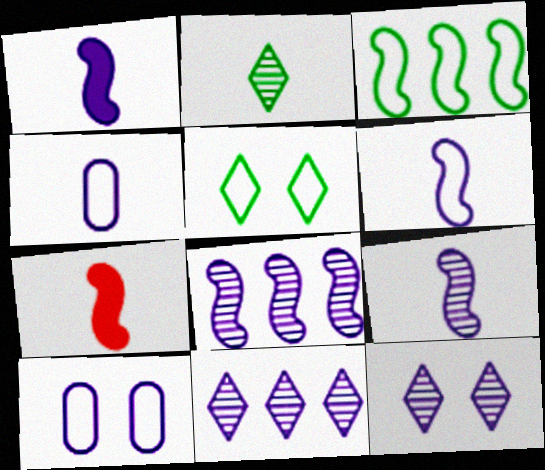[[1, 6, 9], 
[1, 10, 11], 
[2, 4, 7]]